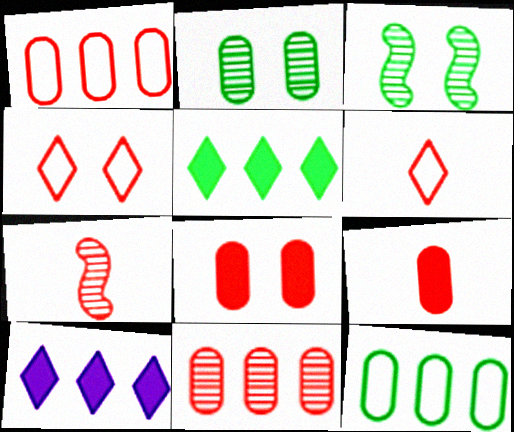[[6, 7, 9]]